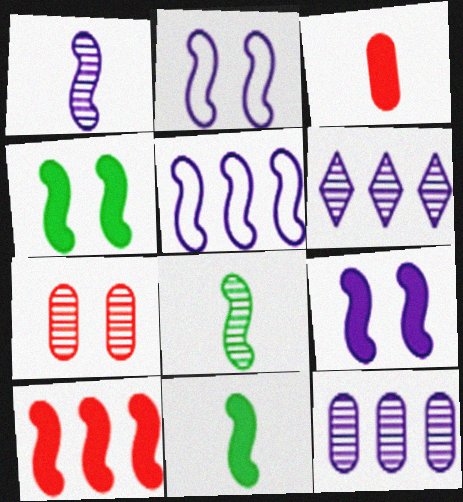[[1, 5, 9], 
[2, 8, 10], 
[6, 7, 8], 
[9, 10, 11]]